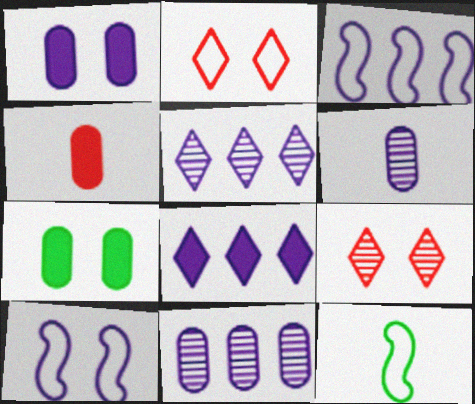[[3, 8, 11], 
[6, 8, 10], 
[7, 9, 10]]